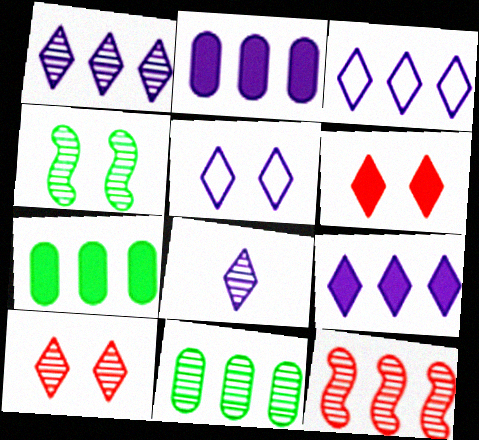[[1, 3, 9], 
[1, 11, 12], 
[3, 7, 12], 
[5, 8, 9]]